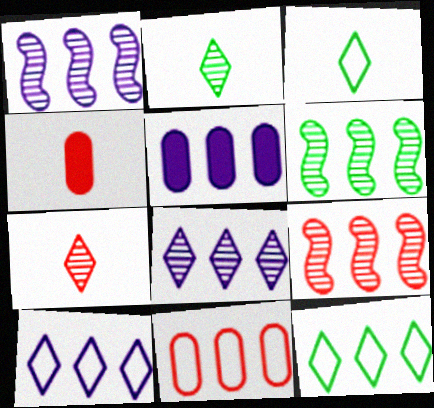[[1, 5, 10], 
[1, 6, 9], 
[5, 9, 12]]